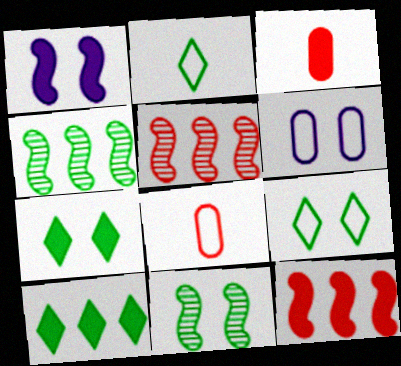[[1, 3, 10]]